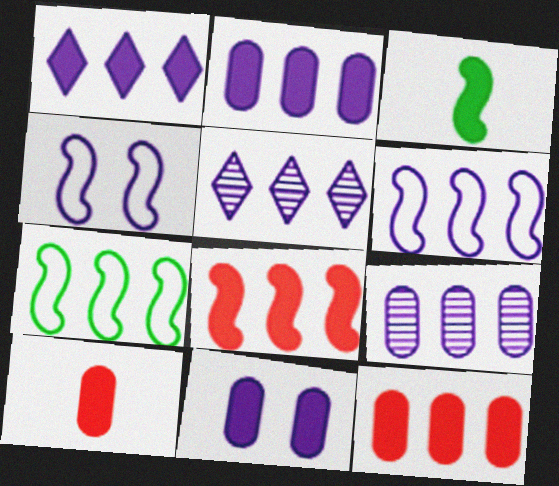[[1, 6, 9], 
[2, 5, 6], 
[5, 7, 12]]